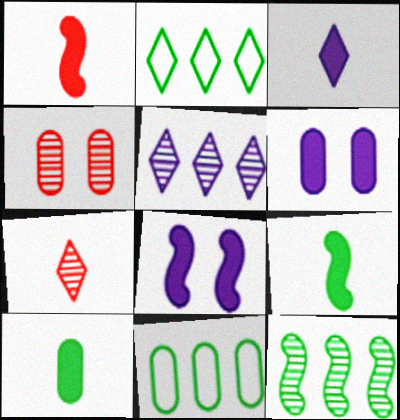[[1, 3, 10], 
[7, 8, 11]]